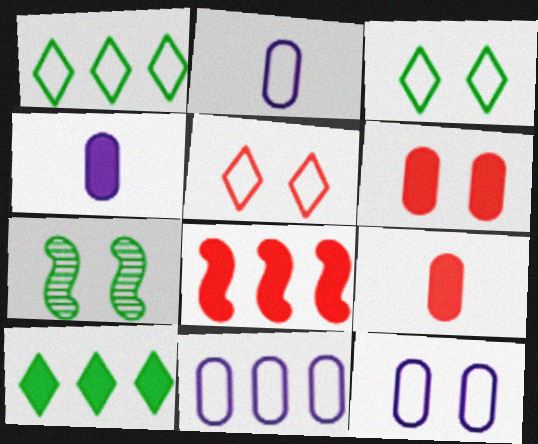[[2, 11, 12]]